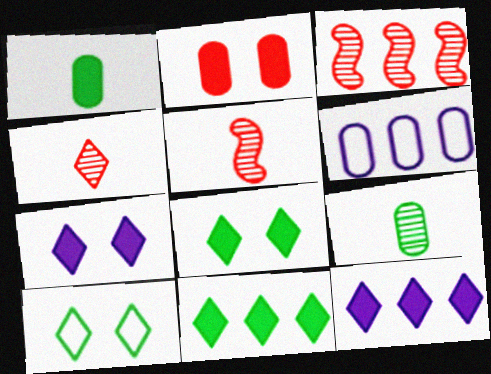[[2, 6, 9], 
[3, 6, 11], 
[4, 10, 12], 
[5, 6, 8]]